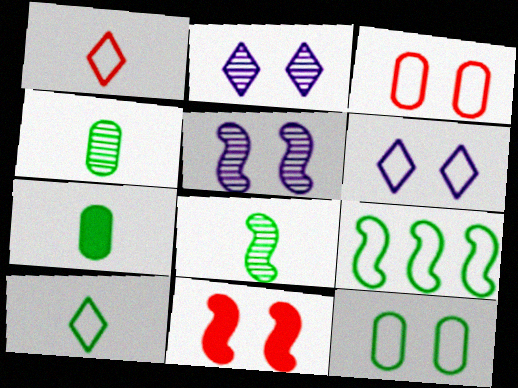[[2, 11, 12], 
[7, 8, 10], 
[9, 10, 12]]